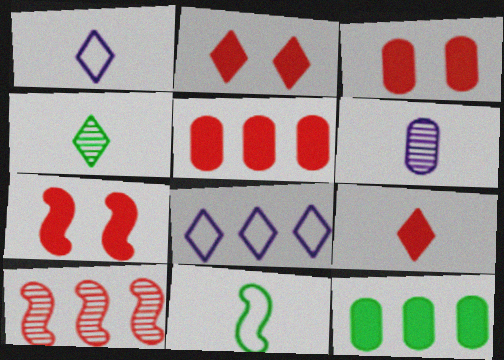[[1, 4, 9], 
[2, 3, 7], 
[2, 4, 8], 
[5, 7, 9], 
[6, 9, 11], 
[8, 10, 12]]